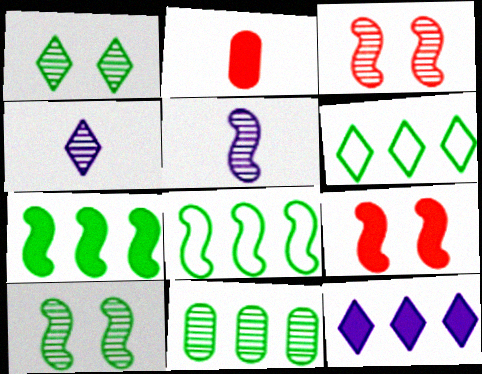[[3, 4, 11], 
[5, 8, 9], 
[6, 7, 11]]